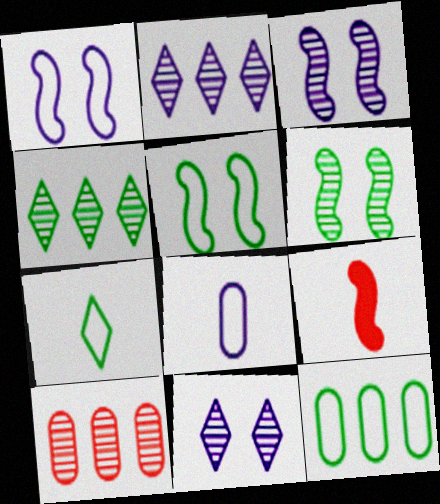[[5, 7, 12], 
[9, 11, 12]]